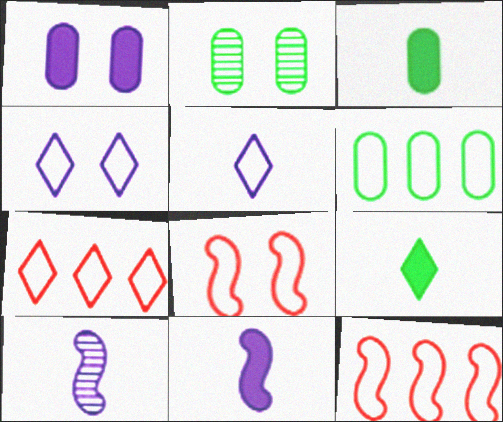[[2, 3, 6], 
[2, 7, 11], 
[5, 6, 8]]